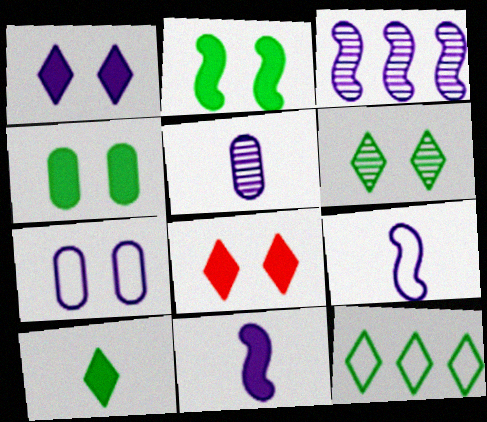[[6, 10, 12]]